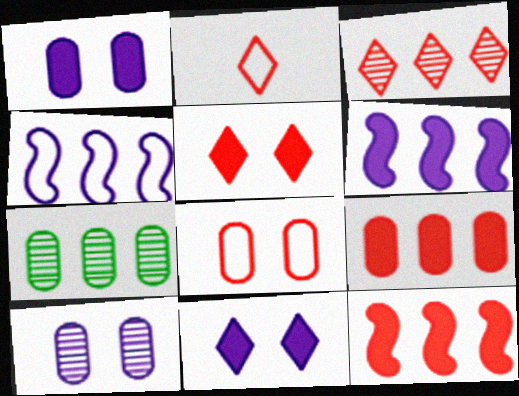[[2, 3, 5]]